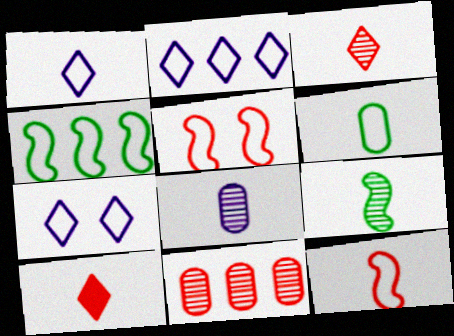[[1, 2, 7], 
[1, 6, 12], 
[2, 5, 6], 
[3, 8, 9], 
[5, 10, 11]]